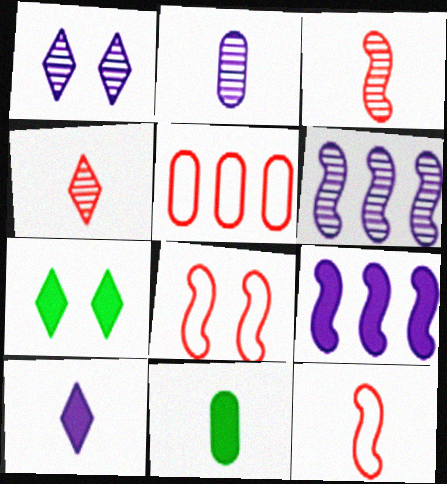[[1, 2, 6]]